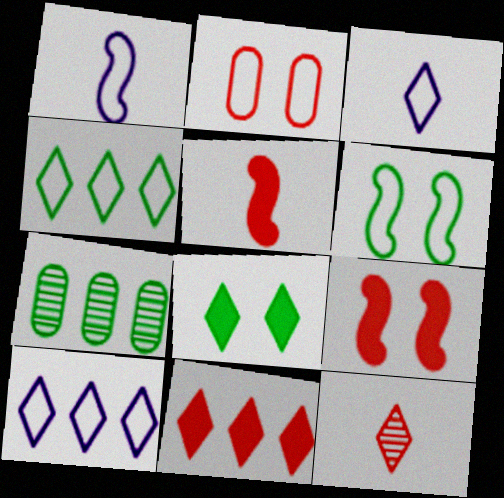[[1, 2, 4], 
[3, 7, 9], 
[8, 10, 12]]